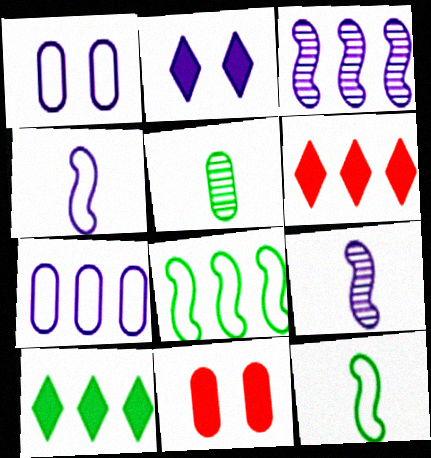[[2, 7, 9], 
[5, 7, 11]]